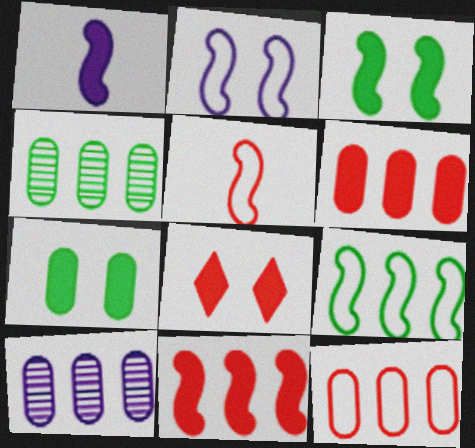[[1, 3, 11], 
[2, 5, 9]]